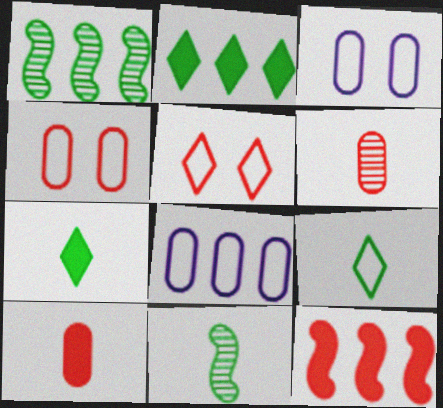[[5, 6, 12]]